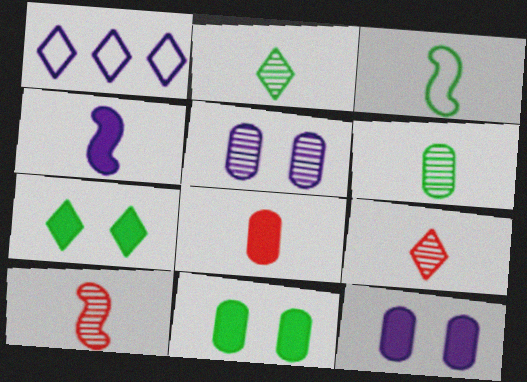[[1, 4, 5], 
[1, 7, 9], 
[1, 10, 11], 
[3, 4, 10]]